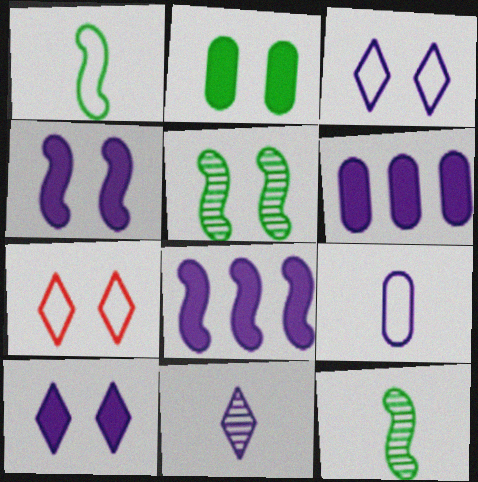[[6, 7, 12]]